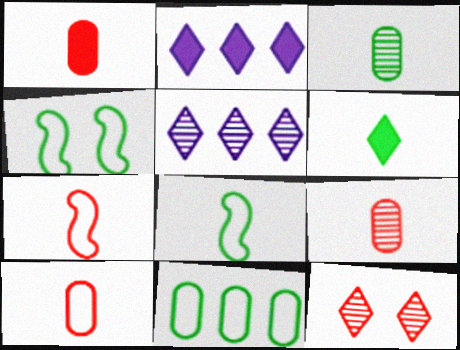[[1, 4, 5], 
[1, 9, 10], 
[2, 4, 9], 
[3, 6, 8]]